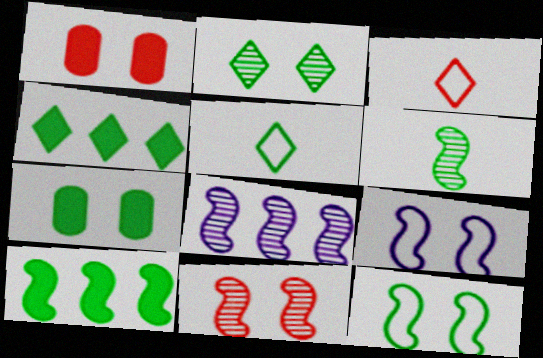[[1, 2, 9], 
[1, 5, 8], 
[2, 4, 5], 
[2, 7, 12], 
[3, 7, 8], 
[6, 8, 11], 
[6, 10, 12]]